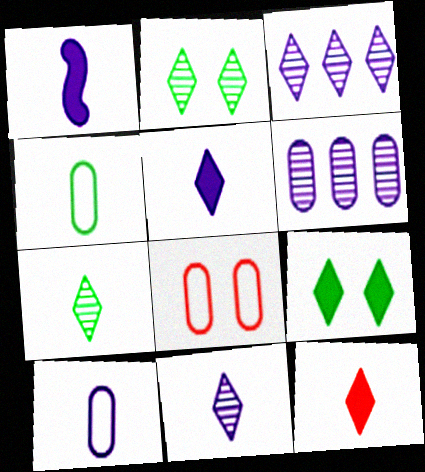[[1, 10, 11]]